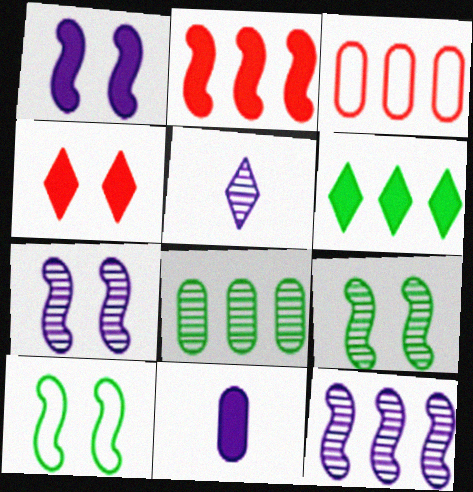[[3, 6, 12]]